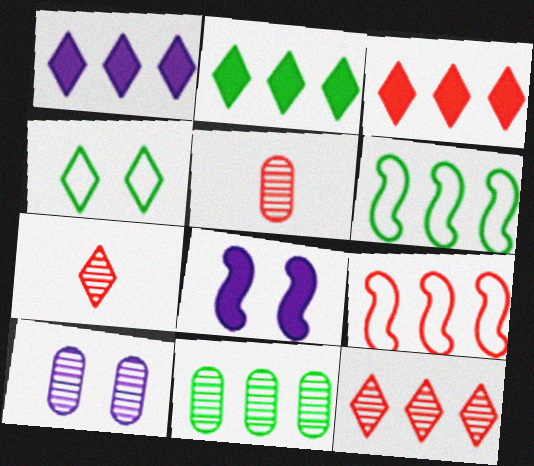[[1, 2, 3], 
[1, 4, 7], 
[1, 9, 11], 
[2, 6, 11], 
[5, 10, 11]]